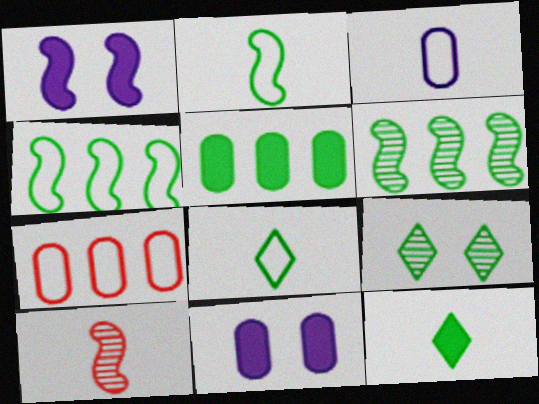[[1, 4, 10], 
[2, 5, 9], 
[3, 10, 12]]